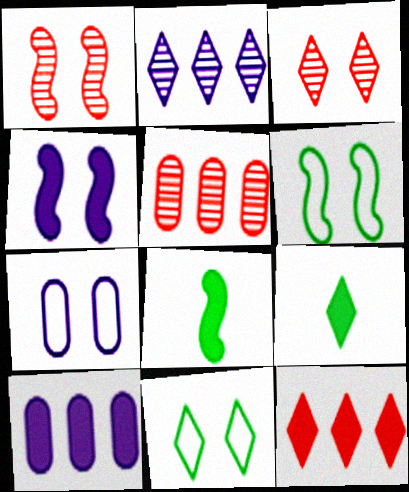[[1, 4, 6]]